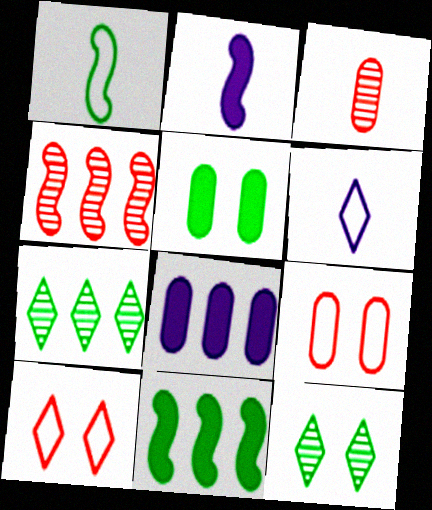[[1, 5, 7], 
[2, 7, 9], 
[4, 5, 6]]